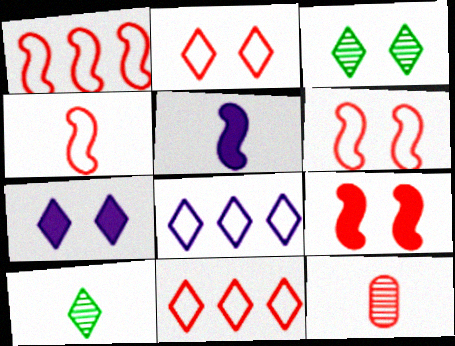[[1, 4, 6], 
[2, 3, 7], 
[7, 10, 11], 
[9, 11, 12]]